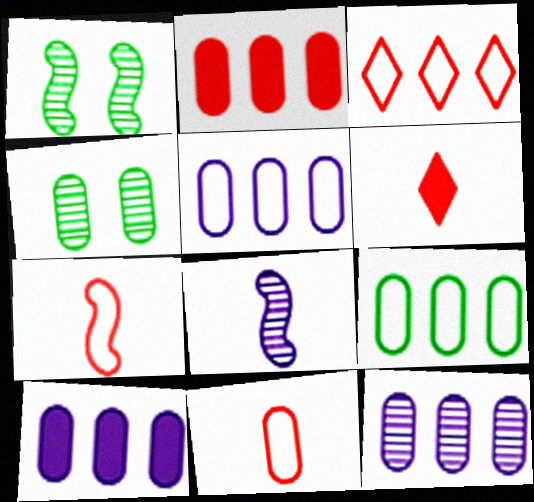[[1, 5, 6], 
[2, 9, 12], 
[4, 10, 11], 
[5, 10, 12]]